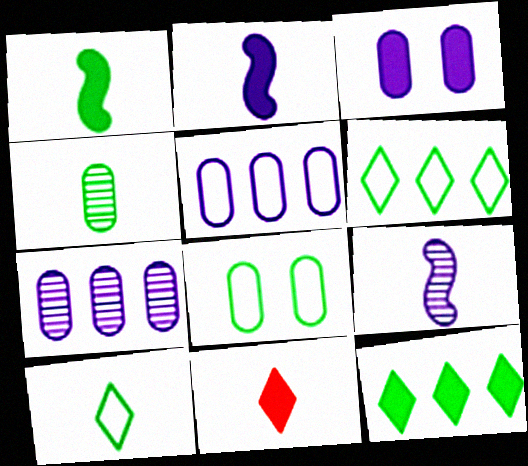[[1, 4, 10]]